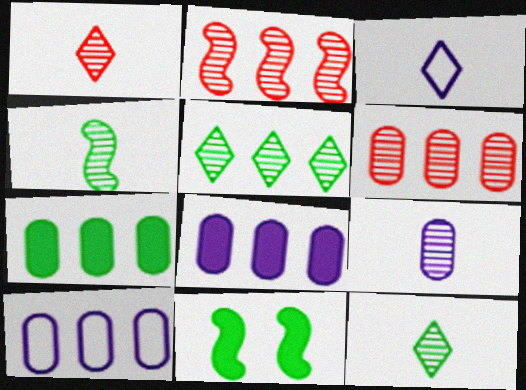[[1, 4, 9], 
[1, 10, 11], 
[3, 6, 11], 
[6, 7, 10]]